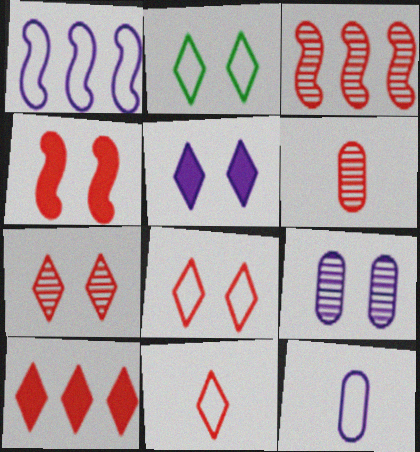[[2, 4, 9], 
[2, 5, 7], 
[3, 6, 7], 
[7, 10, 11]]